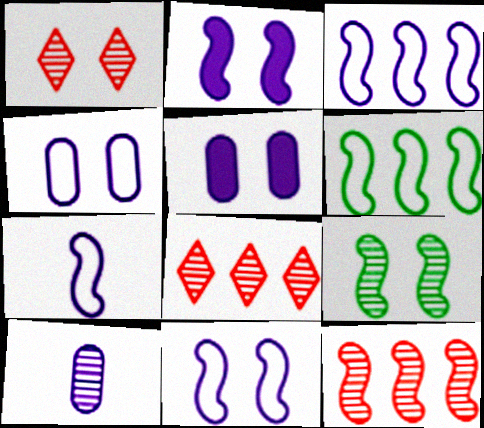[[3, 7, 11], 
[8, 9, 10]]